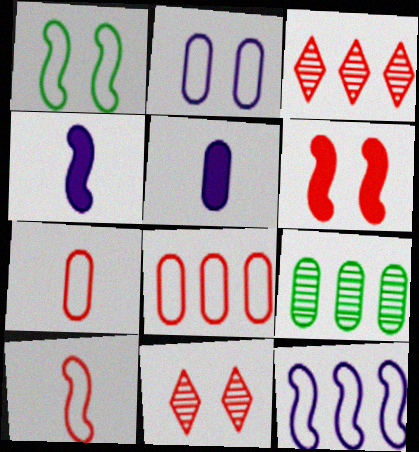[[1, 3, 5], 
[1, 10, 12], 
[3, 6, 7]]